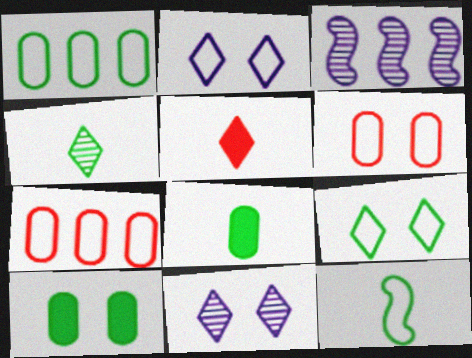[[1, 9, 12], 
[2, 7, 12], 
[4, 8, 12]]